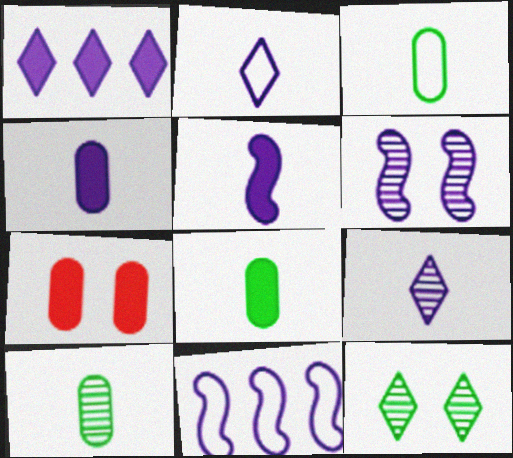[[3, 8, 10], 
[5, 6, 11]]